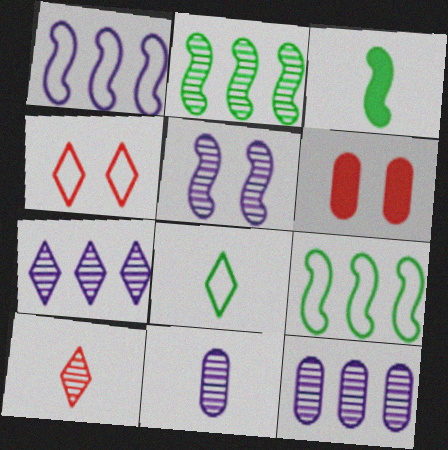[[3, 4, 12], 
[5, 7, 11]]